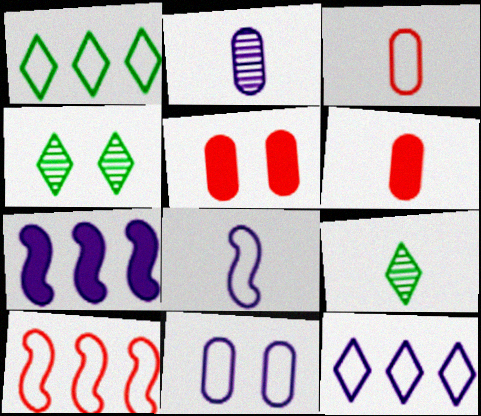[[3, 4, 7], 
[6, 8, 9], 
[8, 11, 12]]